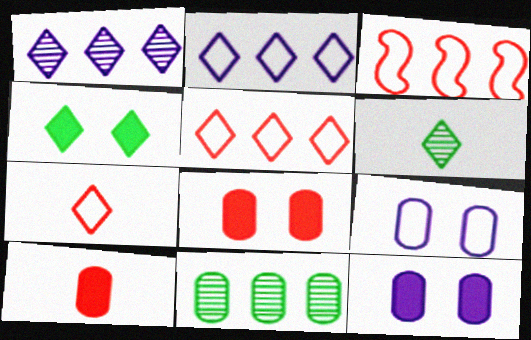[[1, 4, 7], 
[3, 6, 12], 
[9, 10, 11]]